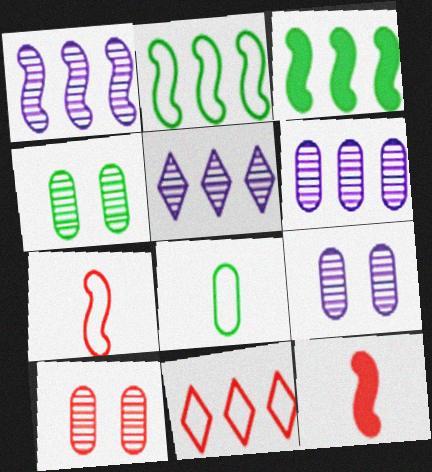[[1, 5, 6], 
[3, 6, 11], 
[4, 9, 10], 
[10, 11, 12]]